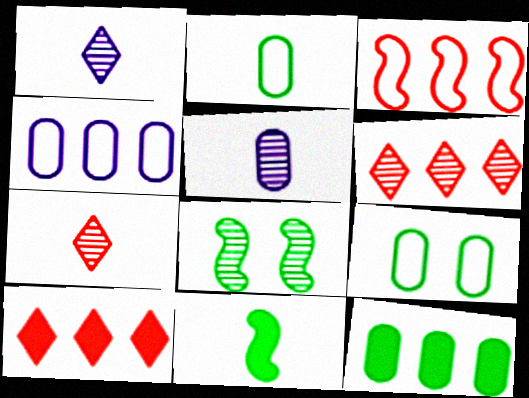[[5, 6, 8]]